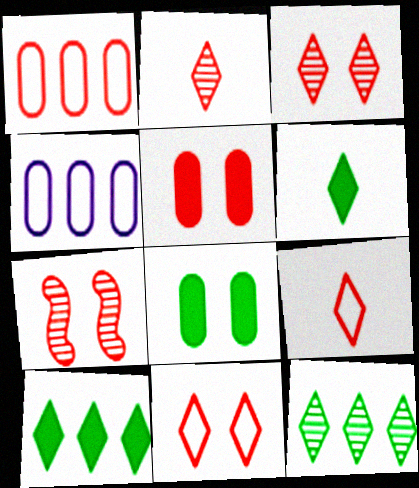[[4, 6, 7], 
[5, 7, 11]]